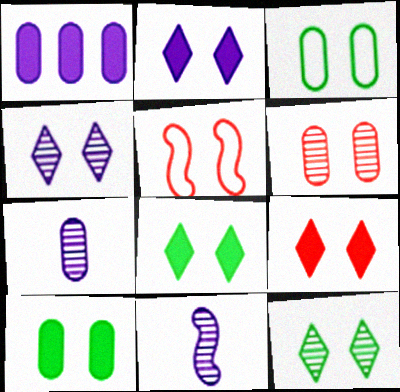[[2, 8, 9], 
[4, 5, 10], 
[5, 6, 9]]